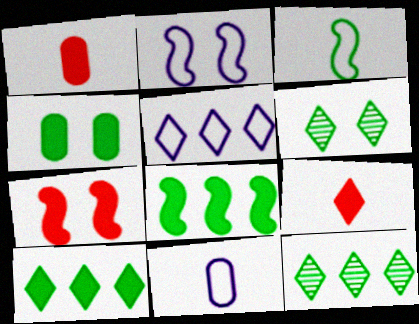[[1, 2, 12], 
[2, 5, 11], 
[3, 4, 12], 
[5, 6, 9], 
[7, 11, 12]]